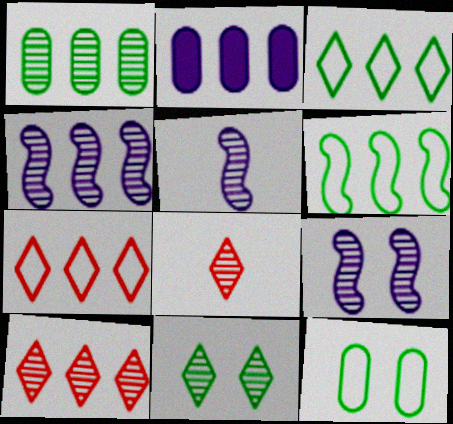[[1, 4, 10], 
[1, 8, 9], 
[2, 6, 10], 
[4, 5, 9]]